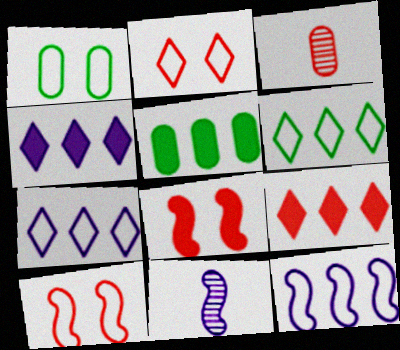[[1, 9, 11], 
[2, 5, 11], 
[3, 9, 10]]